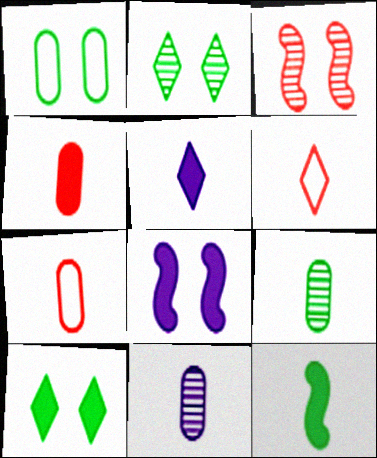[[4, 5, 12], 
[6, 11, 12]]